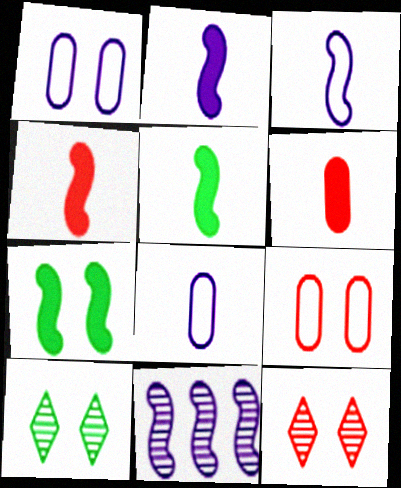[[1, 7, 12], 
[2, 4, 5]]